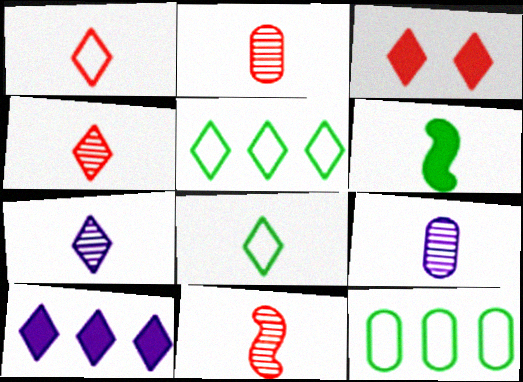[[1, 6, 9], 
[2, 4, 11], 
[3, 5, 7]]